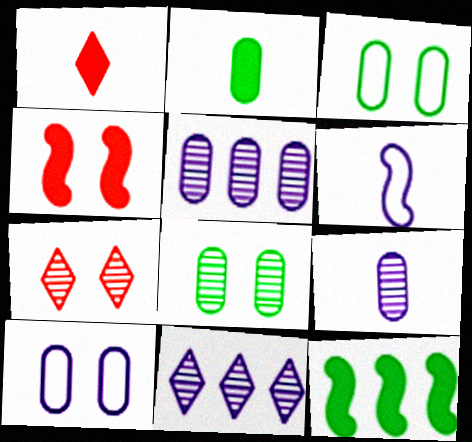[]